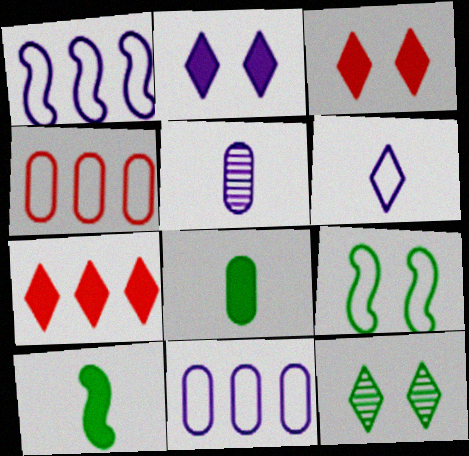[[1, 2, 5], 
[4, 6, 9], 
[5, 7, 9], 
[6, 7, 12]]